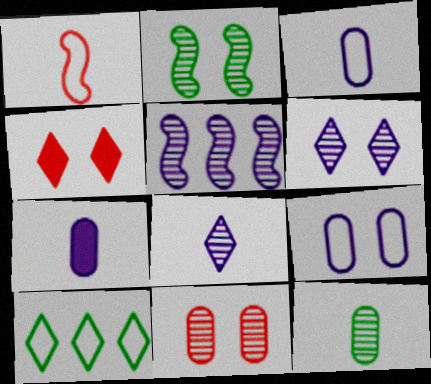[[1, 9, 10], 
[2, 4, 9], 
[2, 6, 11], 
[4, 8, 10]]